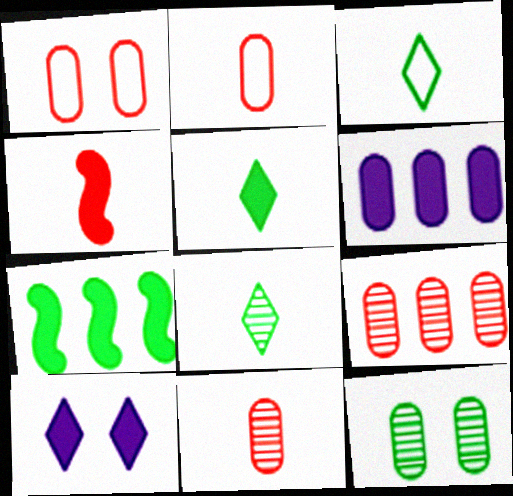[[2, 6, 12], 
[3, 5, 8], 
[3, 7, 12]]